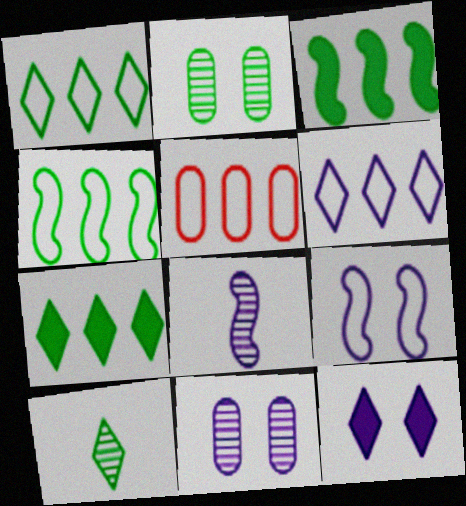[[4, 5, 6], 
[9, 11, 12]]